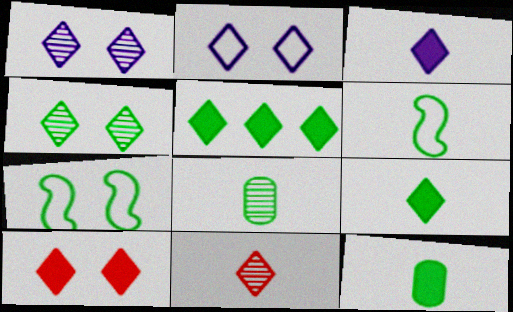[[2, 4, 10], 
[2, 5, 11], 
[3, 5, 10], 
[5, 7, 8], 
[6, 8, 9]]